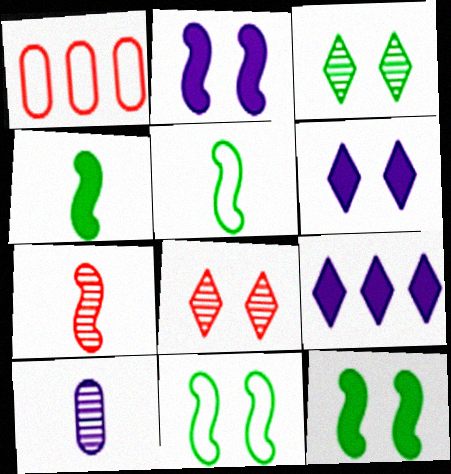[]